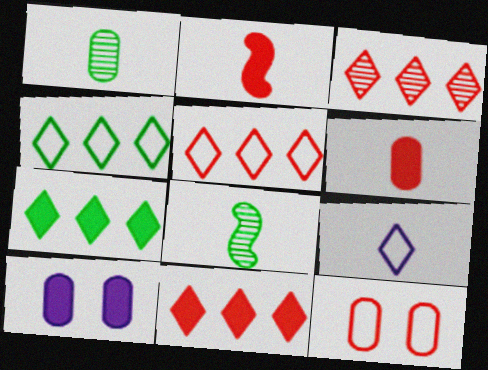[[1, 2, 9], 
[2, 3, 12], 
[2, 7, 10], 
[3, 5, 11], 
[5, 8, 10], 
[6, 8, 9]]